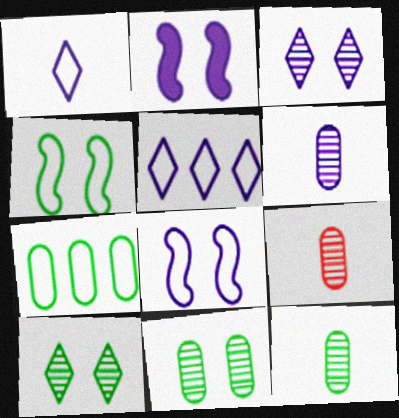[[2, 5, 6], 
[6, 9, 12]]